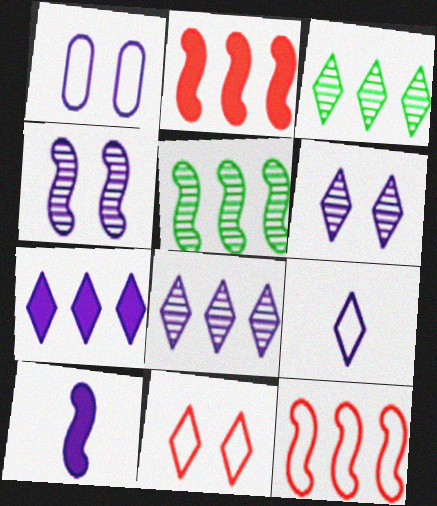[[1, 8, 10], 
[6, 7, 9]]